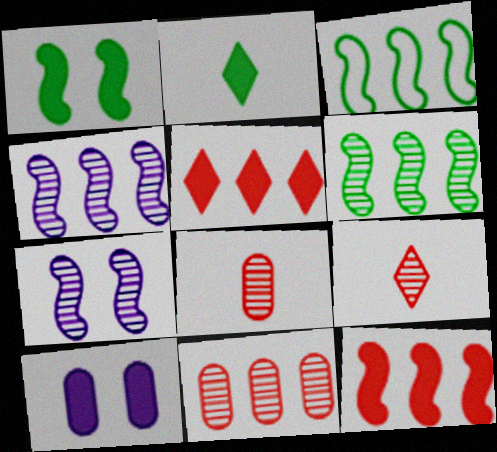[[2, 10, 12], 
[3, 4, 12], 
[3, 9, 10]]